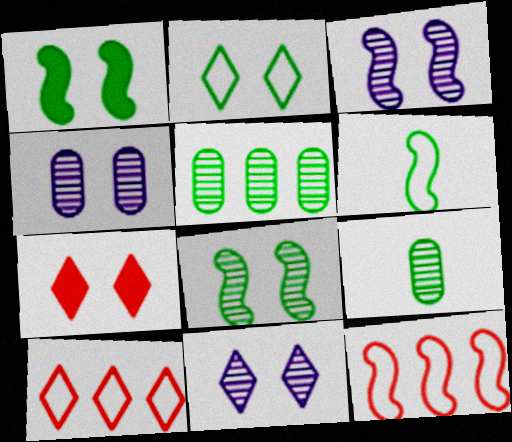[[2, 7, 11], 
[3, 4, 11]]